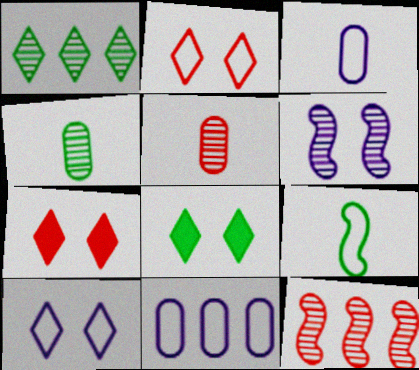[[1, 5, 6], 
[2, 9, 11], 
[3, 8, 12]]